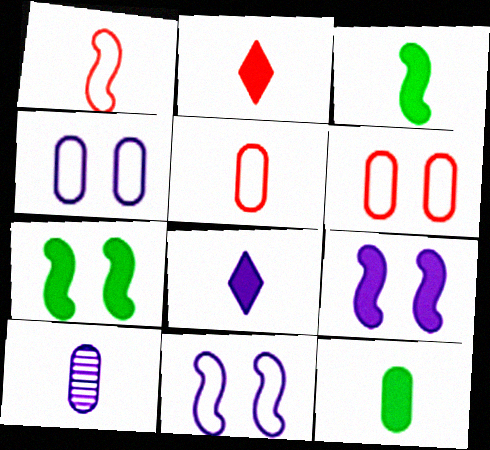[[5, 10, 12]]